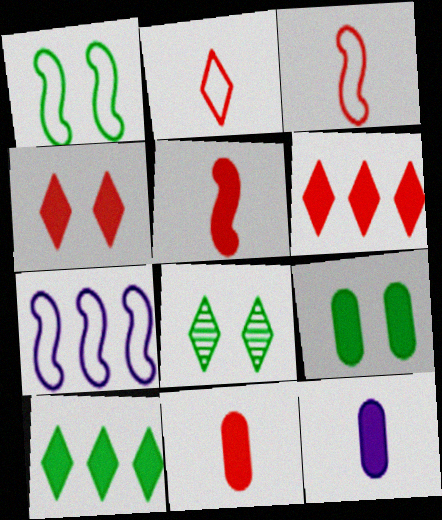[[1, 3, 7], 
[1, 8, 9], 
[7, 8, 11]]